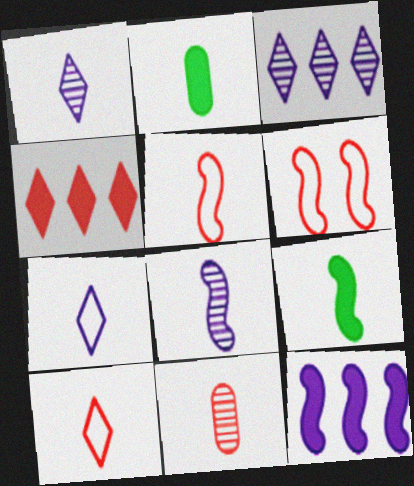[[1, 2, 5], 
[2, 3, 6], 
[2, 8, 10], 
[4, 6, 11], 
[5, 8, 9], 
[7, 9, 11]]